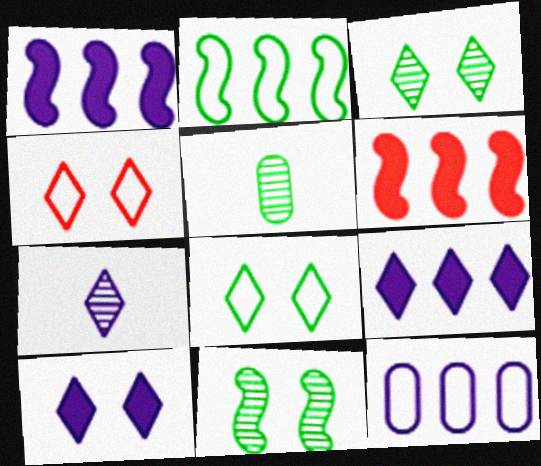[[1, 4, 5], 
[3, 4, 10]]